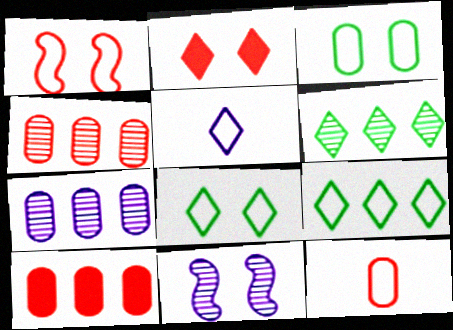[[2, 3, 11], 
[2, 5, 6]]